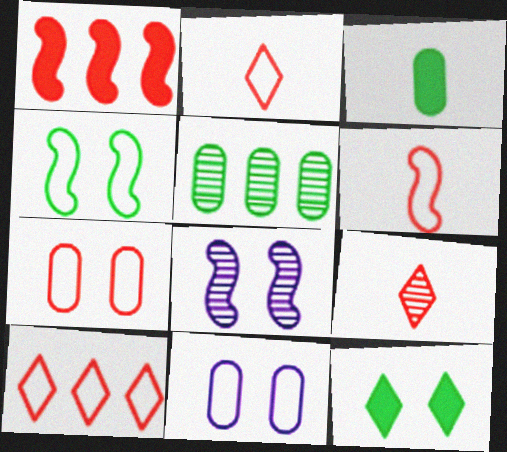[[1, 7, 9], 
[3, 8, 10], 
[5, 8, 9], 
[6, 7, 10], 
[7, 8, 12]]